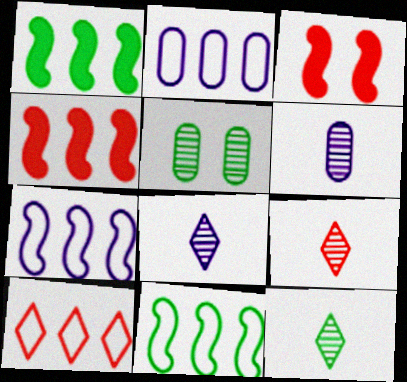[[2, 3, 12], 
[2, 10, 11], 
[8, 9, 12]]